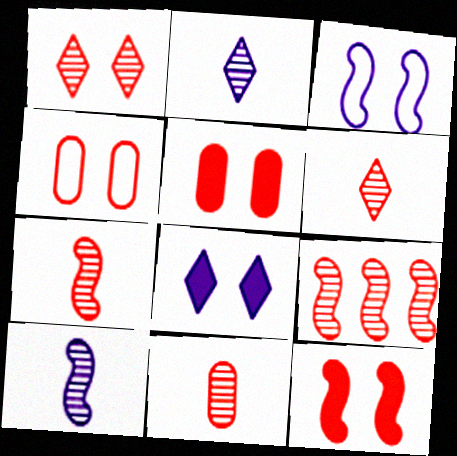[[1, 4, 12], 
[1, 9, 11], 
[6, 7, 11]]